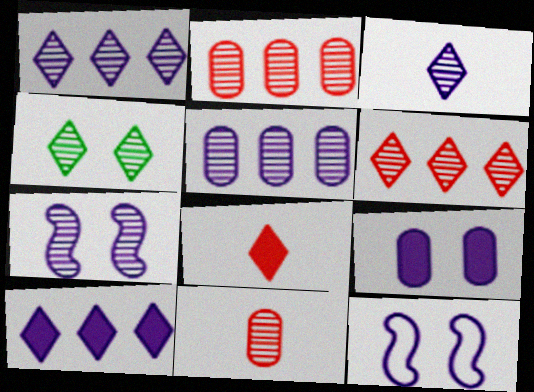[[3, 4, 6], 
[3, 5, 7]]